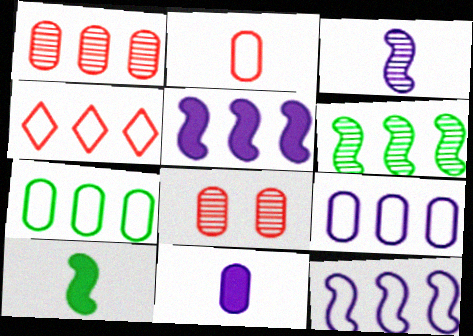[[4, 7, 12], 
[7, 8, 11]]